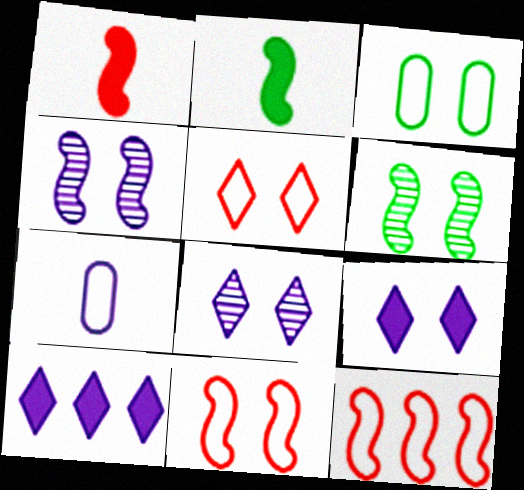[[2, 4, 12], 
[4, 7, 10]]